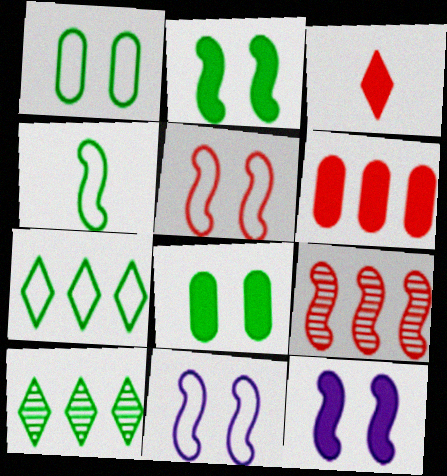[[1, 4, 7], 
[4, 8, 10], 
[4, 9, 12]]